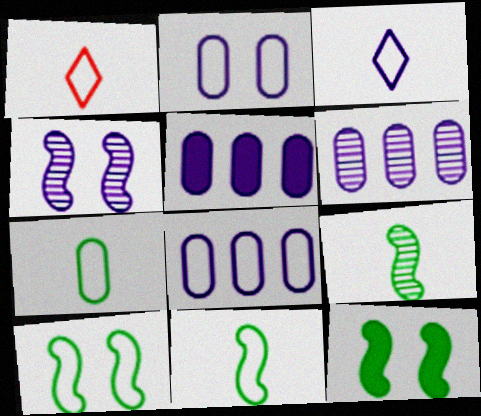[[1, 6, 12], 
[1, 8, 10], 
[3, 4, 5], 
[5, 6, 8]]